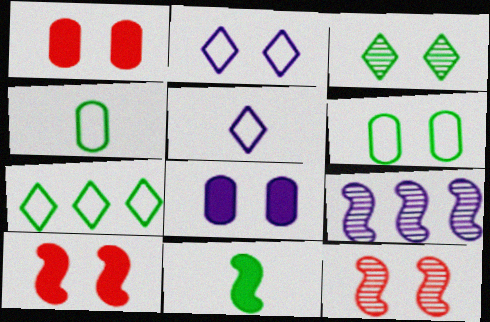[[5, 8, 9]]